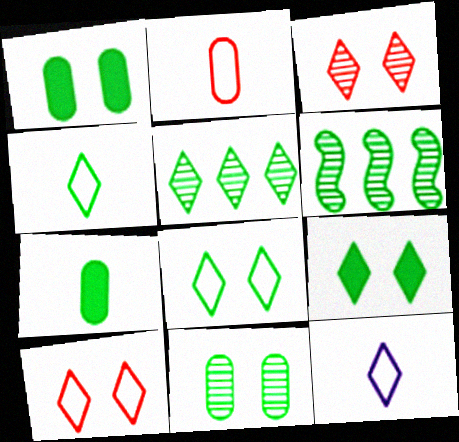[[1, 4, 6], 
[4, 5, 9], 
[6, 7, 8]]